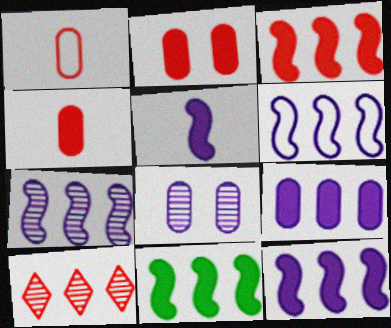[[3, 11, 12], 
[6, 7, 12]]